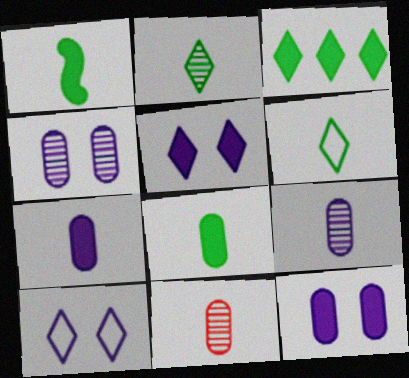[]